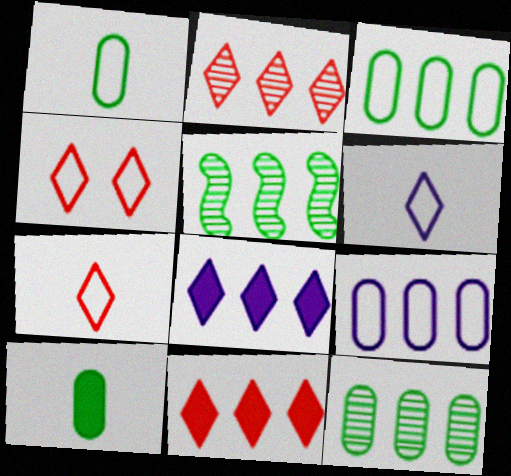[[5, 9, 11]]